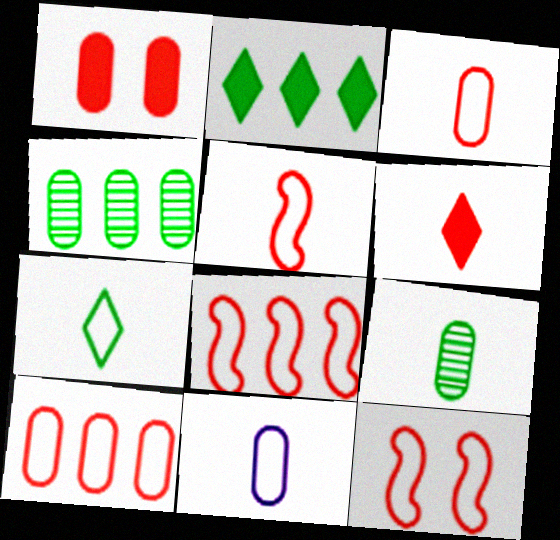[[1, 4, 11], 
[5, 7, 11], 
[5, 8, 12]]